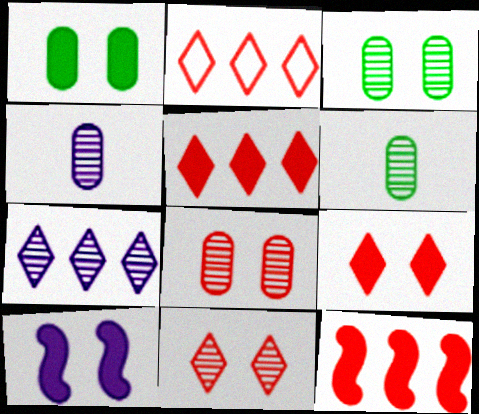[[1, 9, 10], 
[2, 6, 10]]